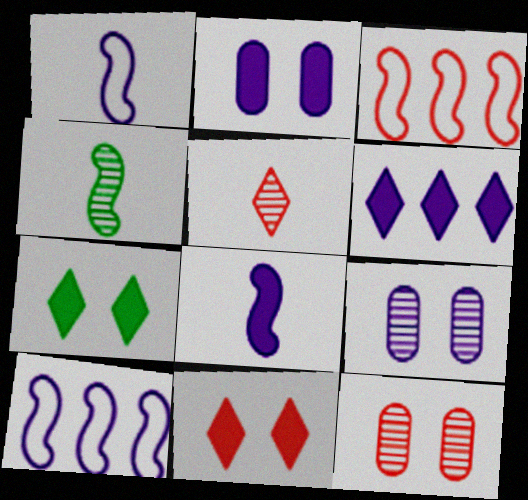[[1, 6, 9], 
[2, 6, 8]]